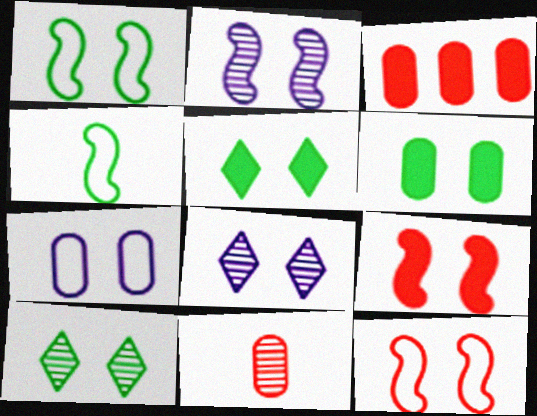[[1, 2, 9], 
[1, 6, 10], 
[3, 4, 8], 
[6, 8, 12], 
[7, 9, 10]]